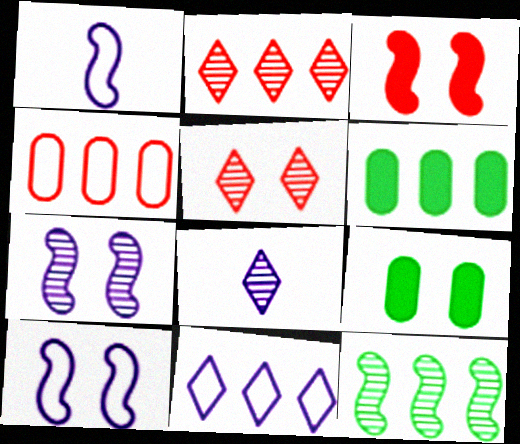[[1, 2, 9], 
[1, 3, 12], 
[1, 5, 6], 
[5, 9, 10]]